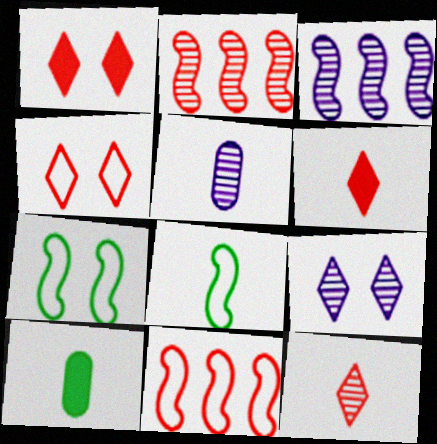[[3, 4, 10], 
[3, 5, 9], 
[5, 6, 8], 
[9, 10, 11]]